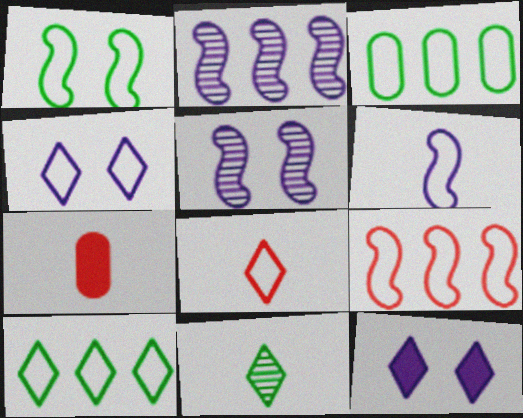[[1, 6, 9], 
[4, 8, 10], 
[5, 7, 10], 
[6, 7, 11]]